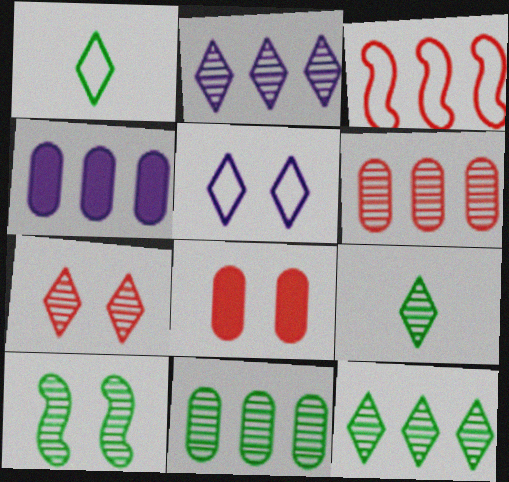[[2, 7, 9], 
[3, 4, 12], 
[5, 8, 10], 
[9, 10, 11]]